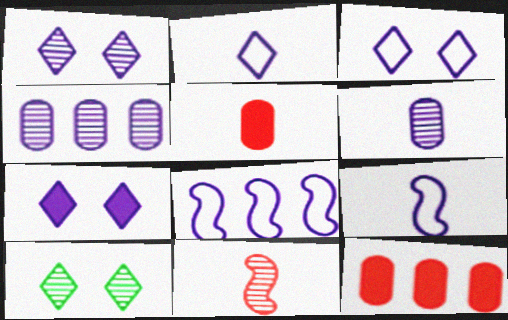[[1, 3, 7], 
[4, 7, 9], 
[4, 10, 11], 
[5, 8, 10], 
[6, 7, 8], 
[9, 10, 12]]